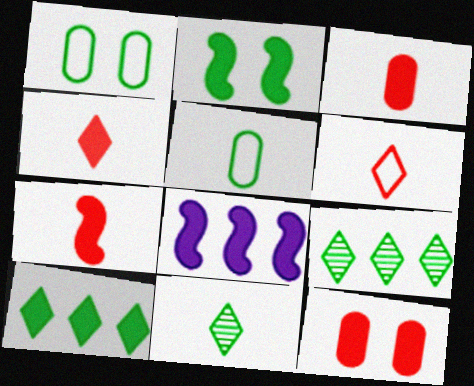[[2, 5, 9], 
[2, 7, 8], 
[3, 4, 7]]